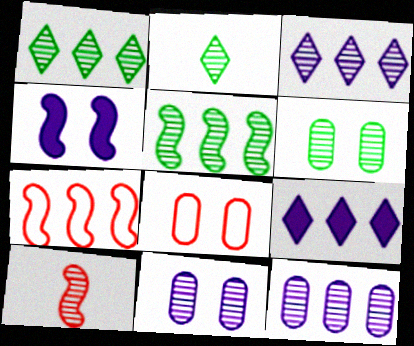[[1, 10, 11], 
[2, 5, 6], 
[3, 6, 10]]